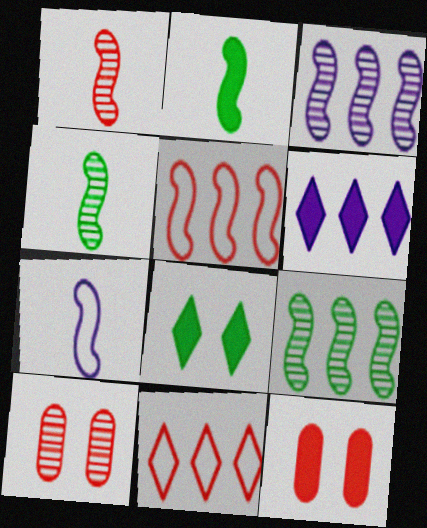[[1, 2, 7], 
[1, 11, 12], 
[2, 6, 12]]